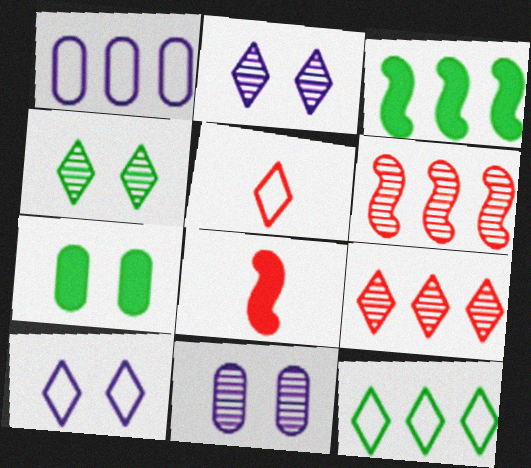[[1, 3, 9], 
[1, 4, 8], 
[3, 5, 11], 
[5, 10, 12], 
[8, 11, 12]]